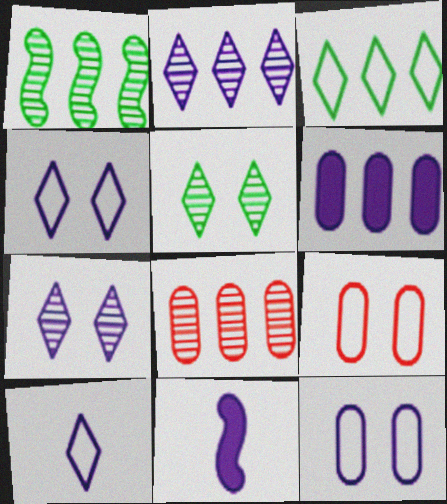[[1, 2, 8], 
[2, 11, 12]]